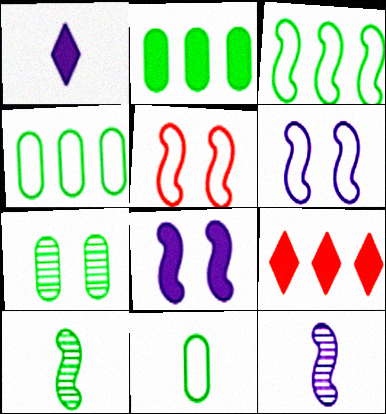[[2, 7, 11]]